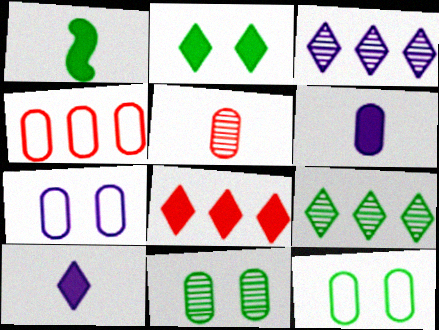[[1, 9, 12], 
[2, 8, 10], 
[4, 6, 11]]